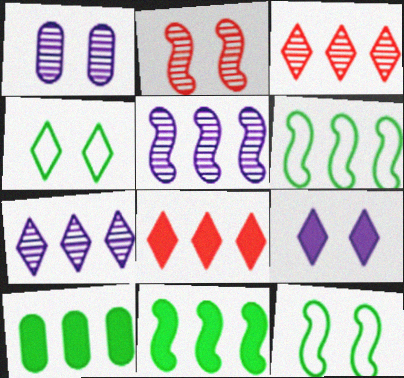[]